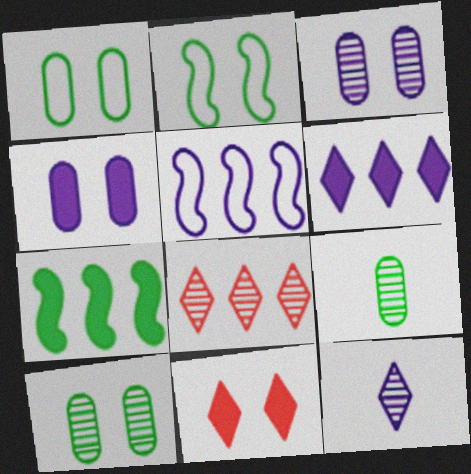[[2, 3, 11], 
[4, 5, 12], 
[5, 9, 11]]